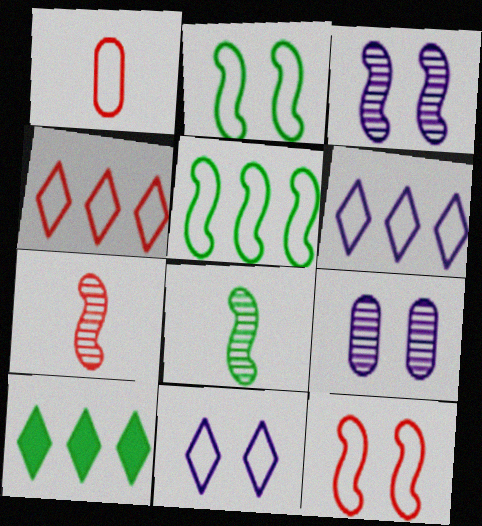[[1, 2, 6], 
[1, 3, 10], 
[1, 4, 12], 
[1, 5, 11]]